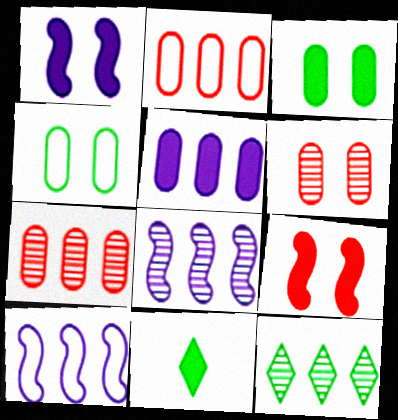[[5, 9, 11], 
[6, 10, 11], 
[7, 8, 12]]